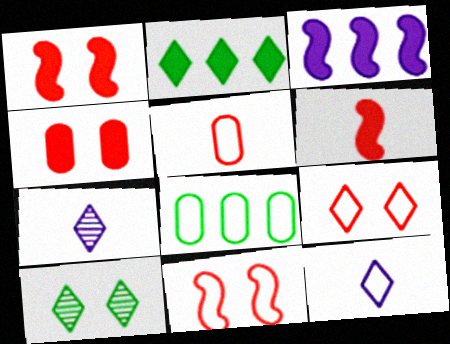[[1, 7, 8], 
[2, 7, 9], 
[3, 5, 10], 
[8, 11, 12]]